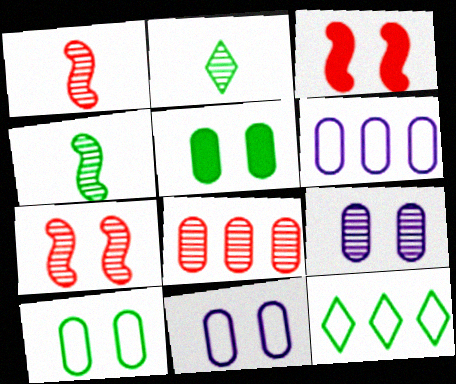[[2, 3, 6], 
[4, 5, 12]]